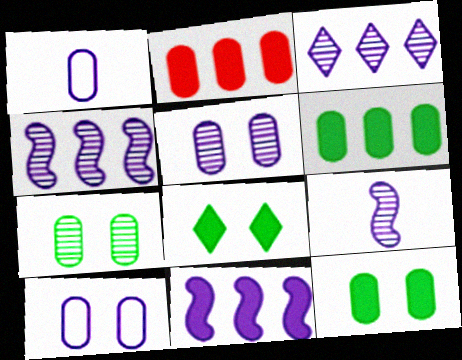[[1, 2, 7], 
[3, 5, 9]]